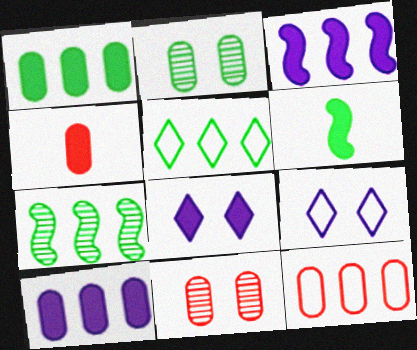[[1, 5, 7], 
[2, 5, 6], 
[4, 7, 9], 
[4, 11, 12]]